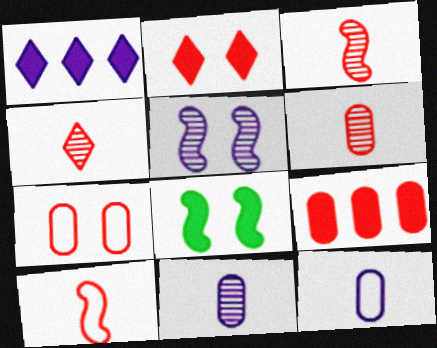[[1, 5, 12], 
[3, 4, 6], 
[6, 7, 9]]